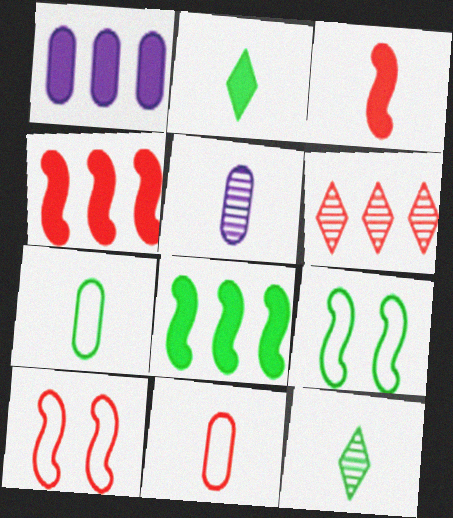[[1, 10, 12]]